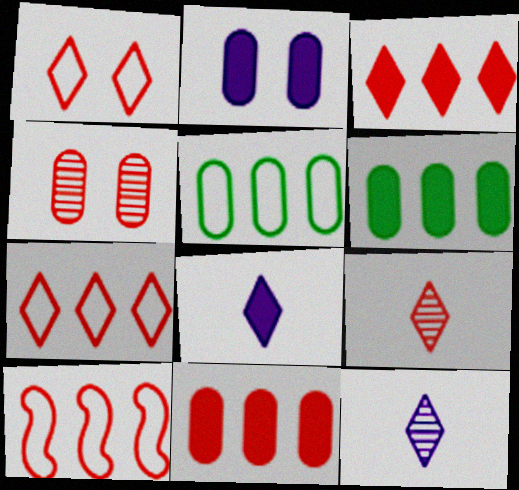[[1, 3, 9]]